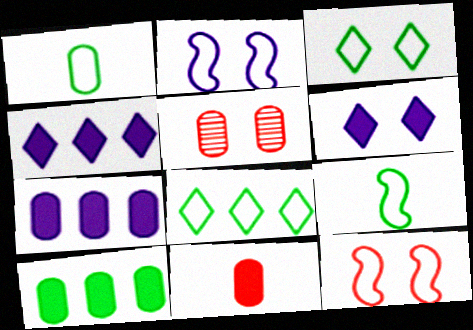[[1, 5, 7], 
[4, 5, 9]]